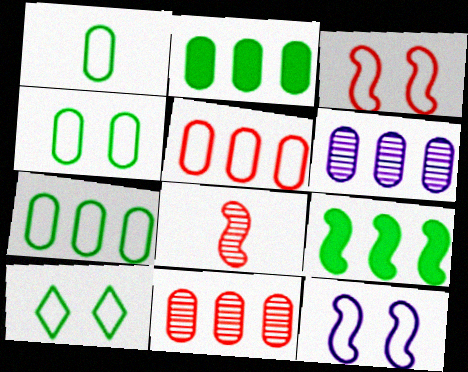[[1, 4, 7], 
[2, 5, 6], 
[8, 9, 12]]